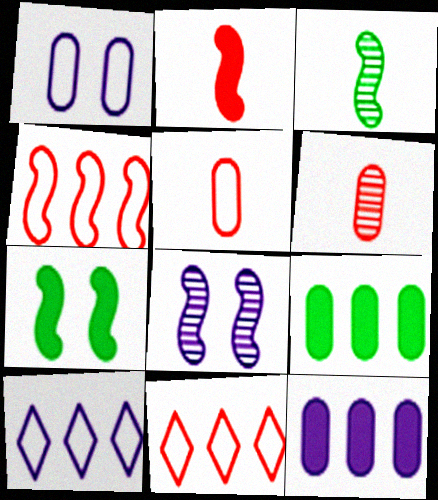[[1, 6, 9], 
[6, 7, 10]]